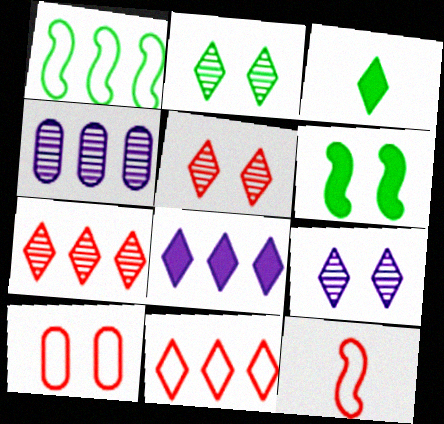[[2, 5, 9], 
[3, 9, 11], 
[6, 9, 10], 
[10, 11, 12]]